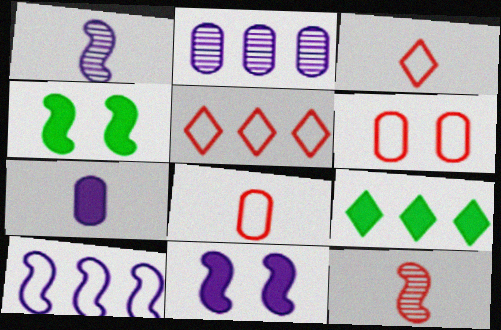[[1, 6, 9], 
[1, 10, 11], 
[2, 3, 4], 
[4, 10, 12]]